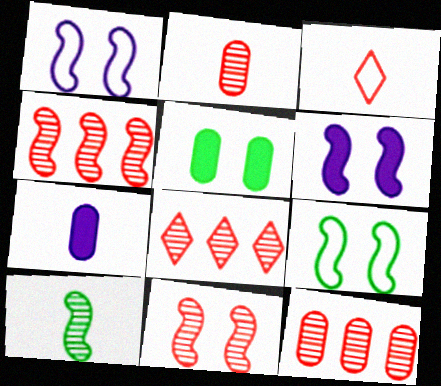[[2, 8, 11], 
[3, 7, 10], 
[4, 8, 12], 
[6, 9, 11], 
[7, 8, 9]]